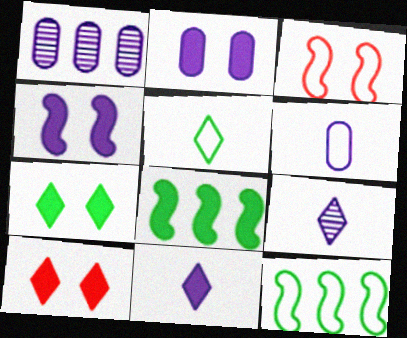[[1, 2, 6]]